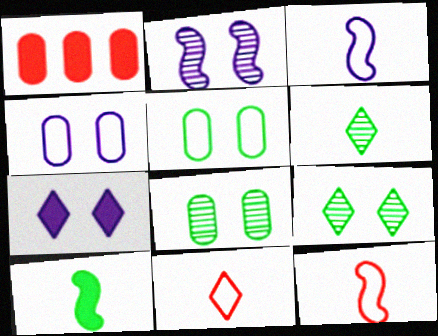[[1, 3, 9], 
[1, 7, 10], 
[2, 4, 7]]